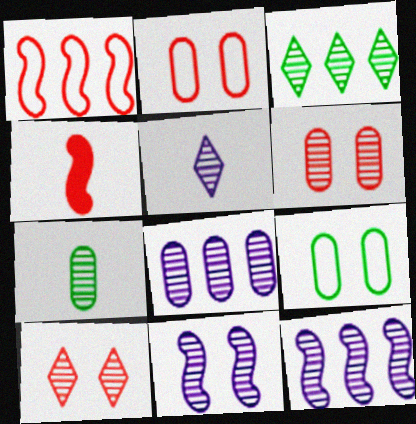[[3, 5, 10], 
[5, 8, 11], 
[6, 7, 8], 
[7, 10, 12]]